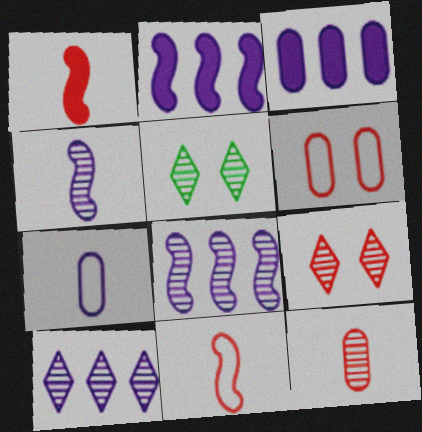[[3, 5, 11], 
[5, 8, 12]]